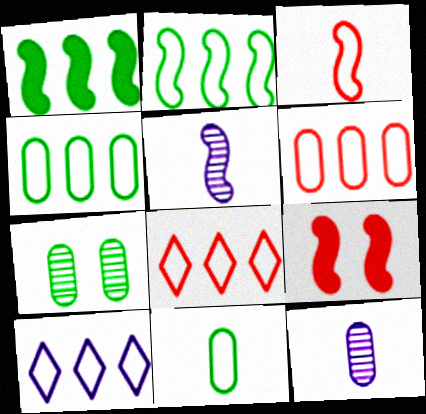[[2, 5, 9], 
[2, 6, 10]]